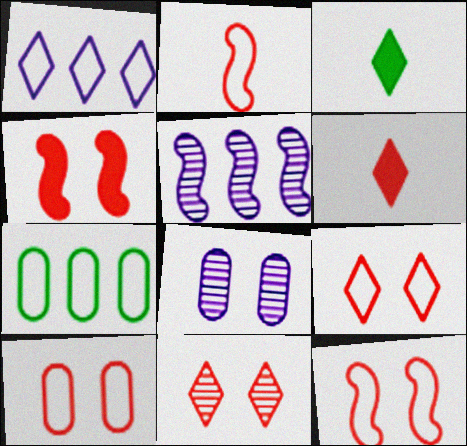[[1, 3, 11], 
[3, 5, 10], 
[4, 10, 11], 
[9, 10, 12]]